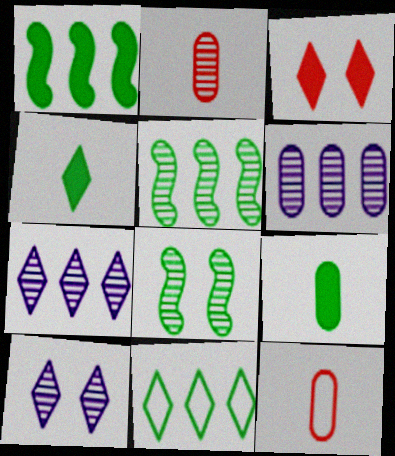[[1, 10, 12], 
[2, 5, 10], 
[2, 7, 8], 
[8, 9, 11]]